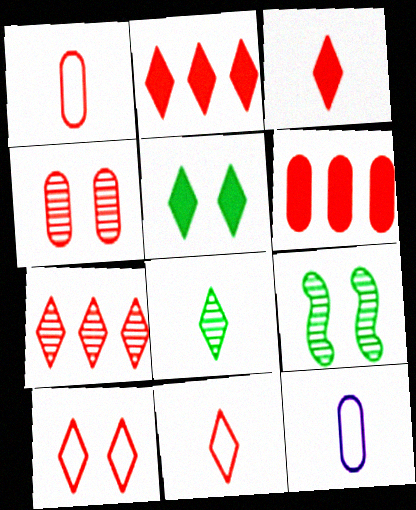[[1, 4, 6], 
[2, 9, 12], 
[3, 7, 10]]